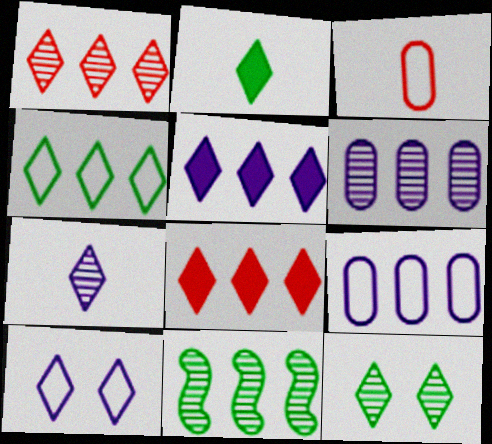[[1, 2, 10], 
[1, 4, 5], 
[1, 6, 11], 
[1, 7, 12], 
[2, 4, 12], 
[5, 7, 10], 
[8, 9, 11]]